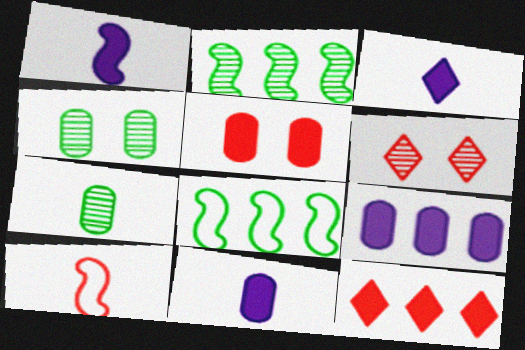[[1, 3, 11], 
[3, 7, 10], 
[6, 8, 11]]